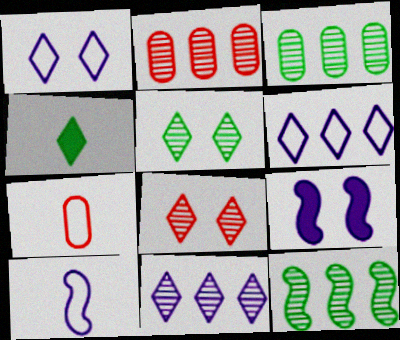[[2, 11, 12], 
[4, 6, 8]]